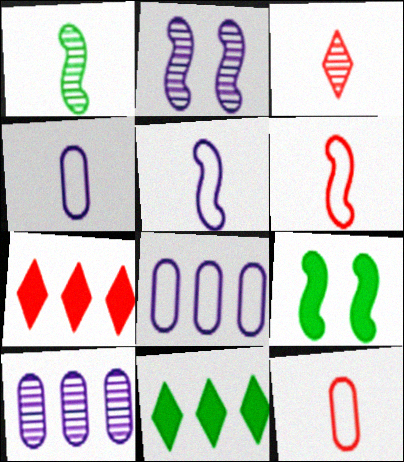[[2, 11, 12], 
[3, 8, 9]]